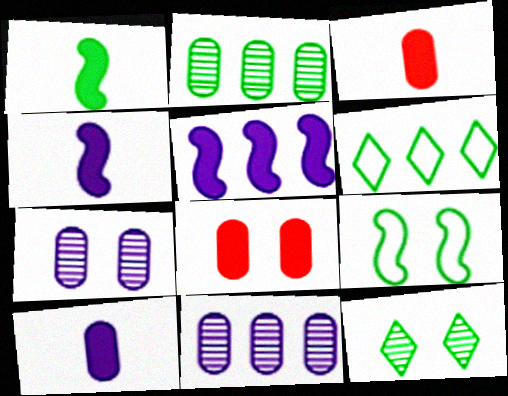[]